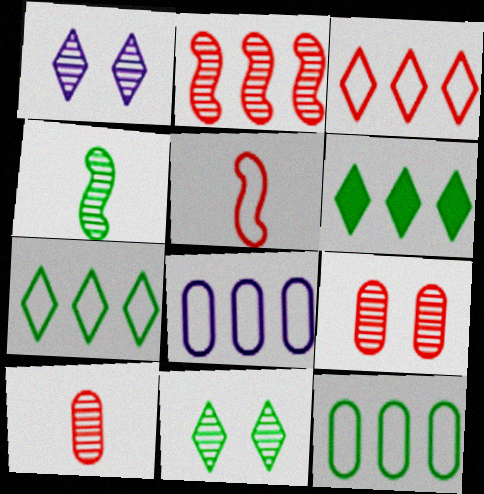[[2, 6, 8]]